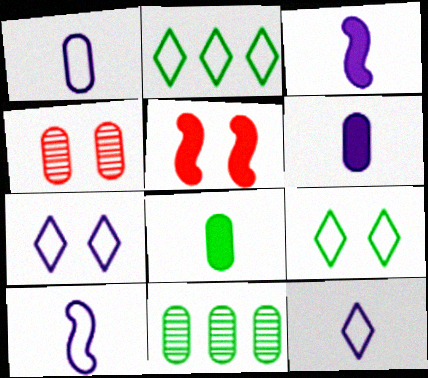[[1, 10, 12], 
[2, 3, 4], 
[5, 11, 12]]